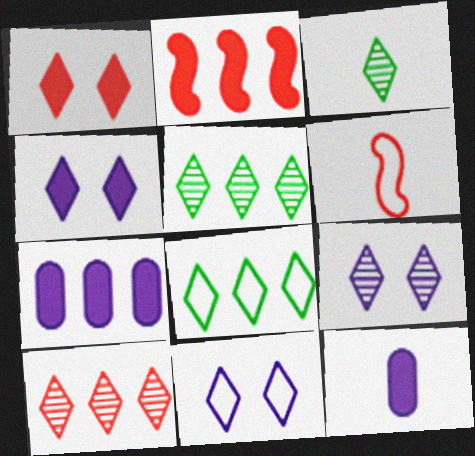[[3, 6, 12], 
[3, 9, 10], 
[4, 9, 11]]